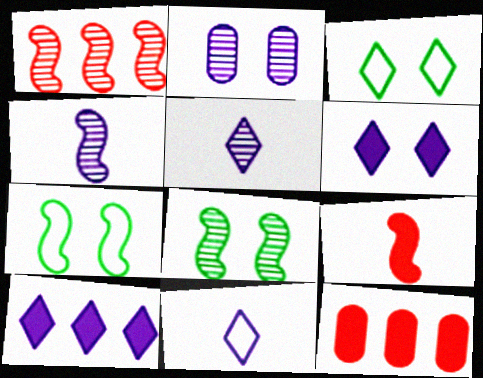[[1, 4, 8], 
[3, 4, 12], 
[5, 7, 12], 
[8, 11, 12]]